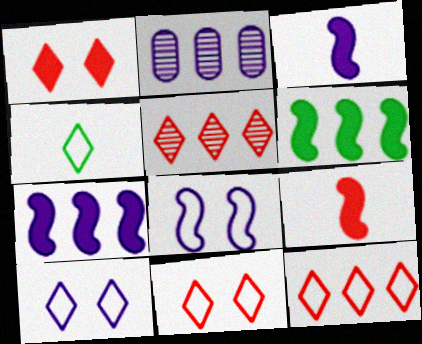[[2, 3, 10], 
[2, 6, 12], 
[4, 10, 12]]